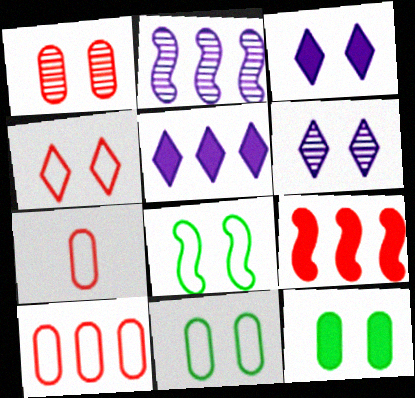[[1, 3, 8]]